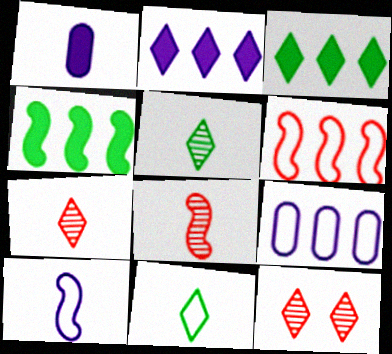[[1, 8, 11], 
[2, 11, 12]]